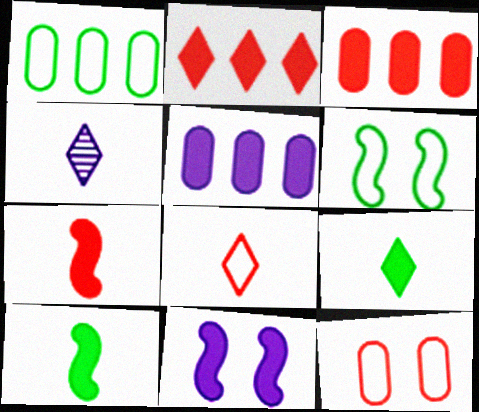[[3, 4, 6], 
[3, 9, 11], 
[4, 8, 9]]